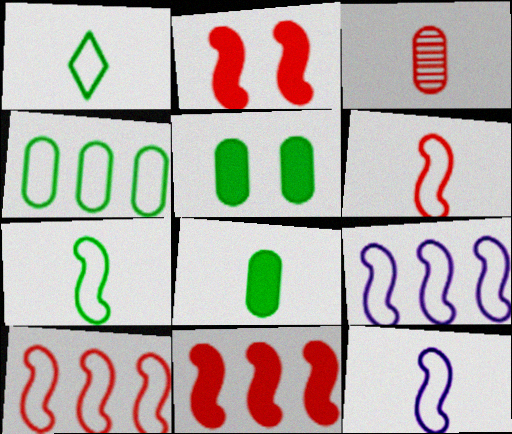[[6, 7, 12]]